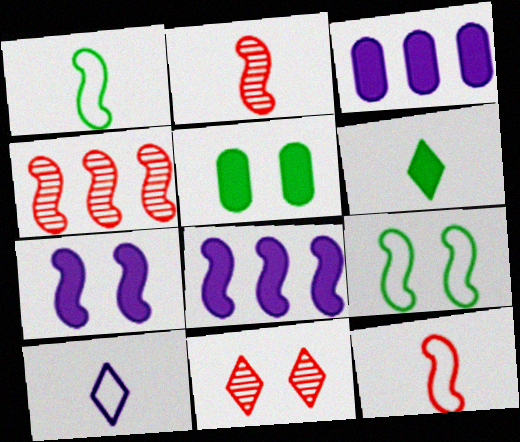[[1, 3, 11], 
[1, 4, 7], 
[2, 8, 9], 
[4, 5, 10]]